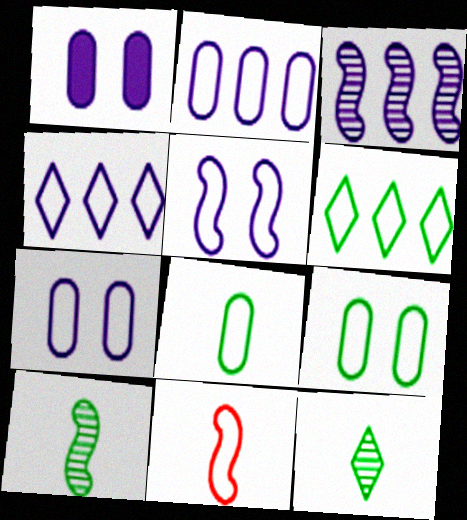[[4, 9, 11], 
[6, 7, 11]]